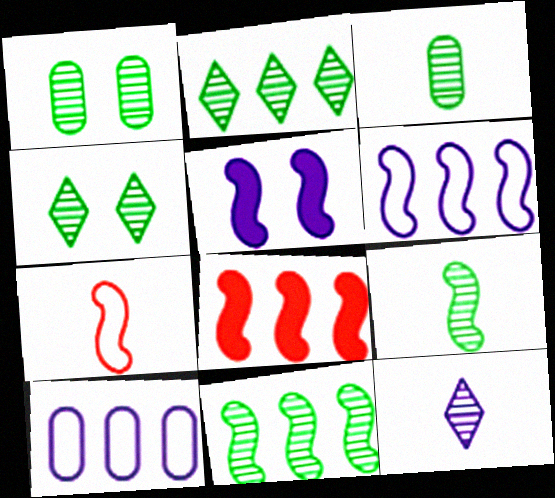[[1, 2, 9], 
[2, 8, 10], 
[3, 4, 11], 
[5, 7, 11], 
[5, 10, 12], 
[6, 8, 11]]